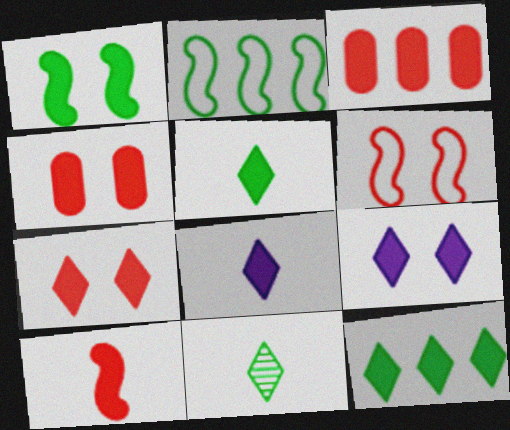[[1, 3, 8], 
[1, 4, 9], 
[3, 7, 10], 
[7, 8, 12]]